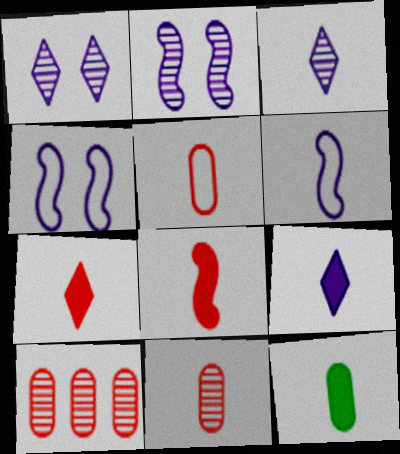[[8, 9, 12]]